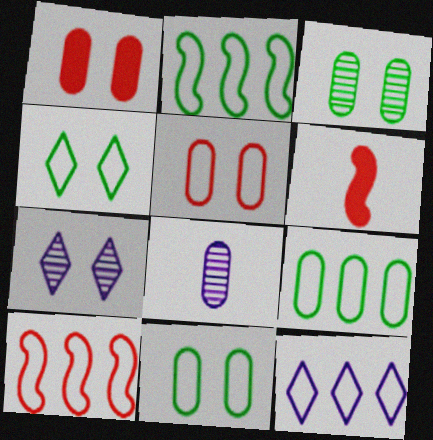[[1, 8, 9], 
[3, 6, 12], 
[6, 7, 9], 
[9, 10, 12]]